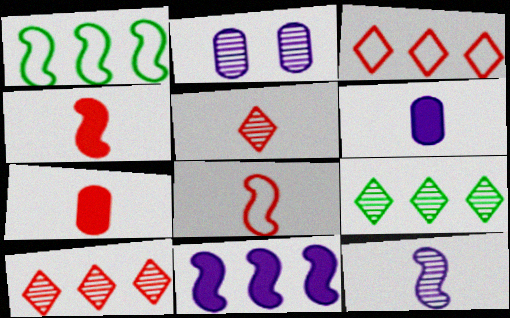[[5, 7, 8]]